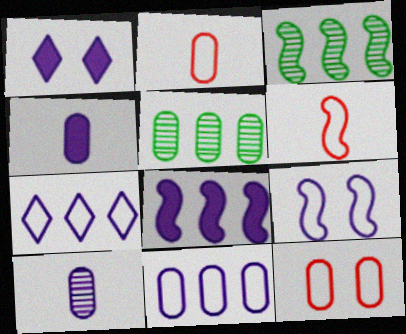[[1, 2, 3], 
[1, 4, 8], 
[1, 5, 6], 
[4, 5, 12]]